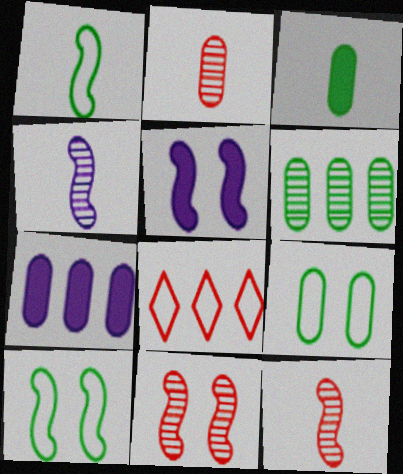[[2, 7, 9], 
[3, 6, 9], 
[5, 10, 11]]